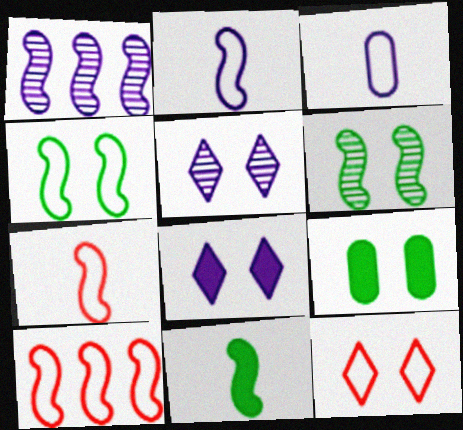[[1, 3, 8], 
[2, 4, 10]]